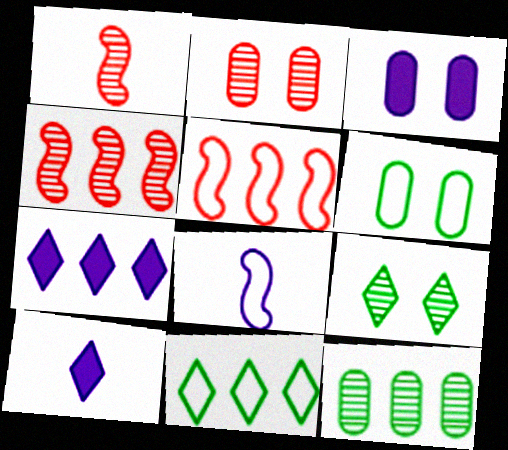[[1, 3, 11], 
[1, 6, 7], 
[2, 3, 6], 
[4, 6, 10], 
[5, 7, 12]]